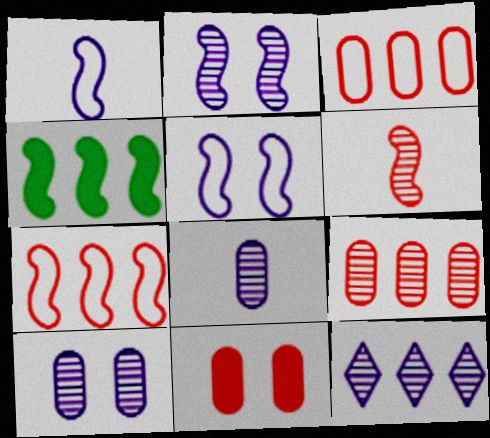[[2, 8, 12], 
[3, 4, 12], 
[4, 5, 6]]